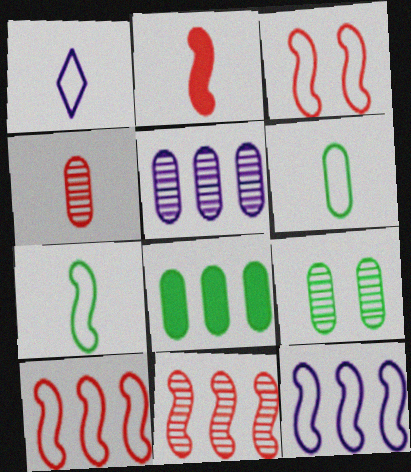[[2, 3, 11], 
[3, 7, 12], 
[4, 5, 9], 
[6, 8, 9]]